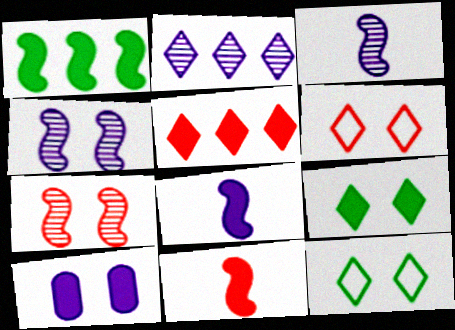[[7, 10, 12]]